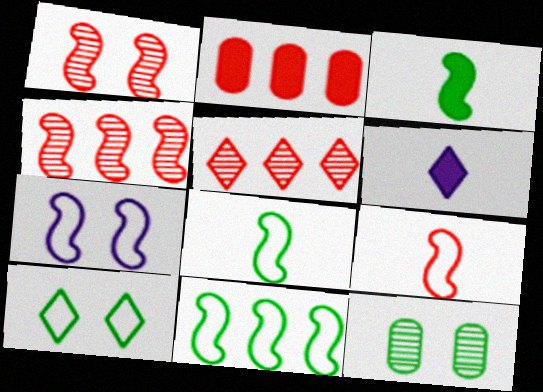[[3, 4, 7], 
[5, 6, 10], 
[7, 9, 11]]